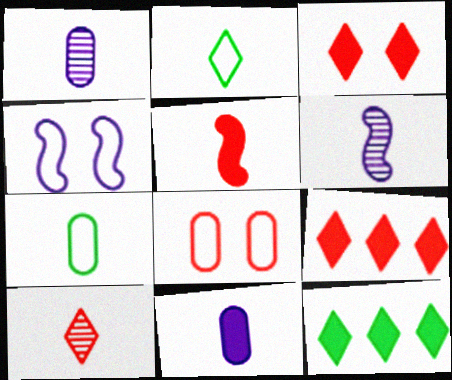[[1, 2, 5], 
[6, 8, 12]]